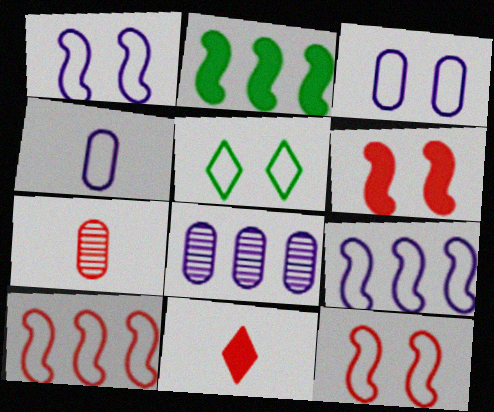[[3, 5, 12], 
[4, 5, 10]]